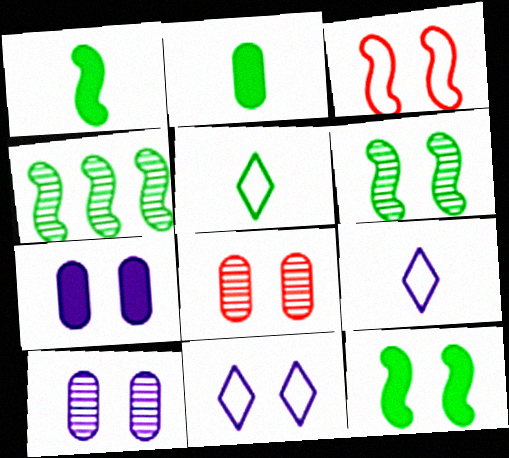[[8, 11, 12]]